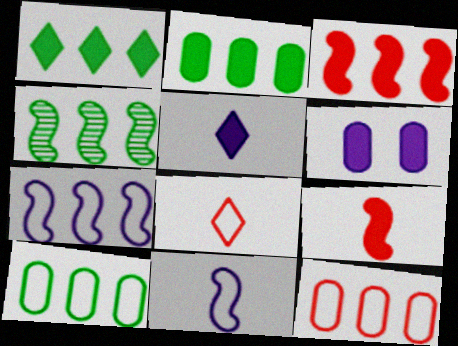[[1, 4, 10], 
[1, 6, 9], 
[3, 4, 7], 
[4, 6, 8]]